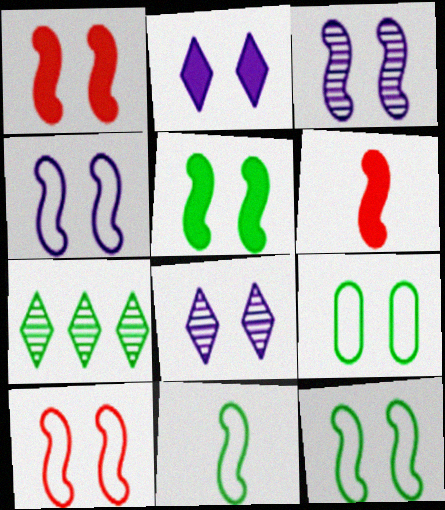[[1, 3, 12], 
[1, 8, 9], 
[3, 5, 10], 
[4, 10, 12]]